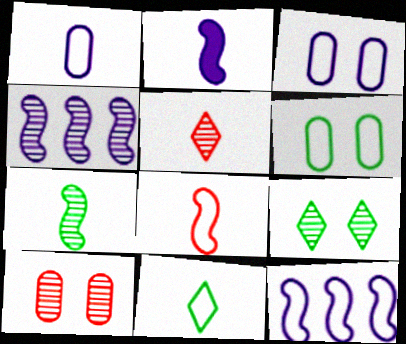[[1, 8, 11], 
[2, 7, 8]]